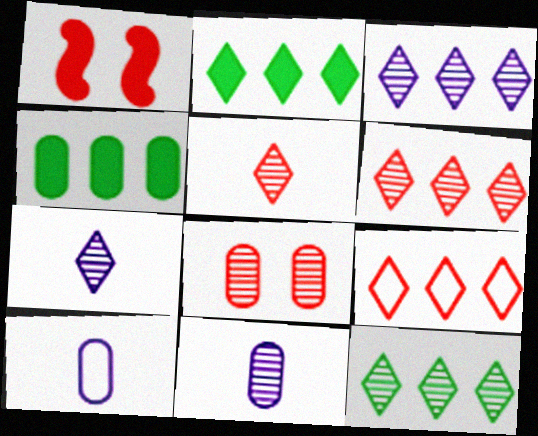[[1, 10, 12], 
[2, 3, 9], 
[3, 6, 12], 
[4, 8, 10]]